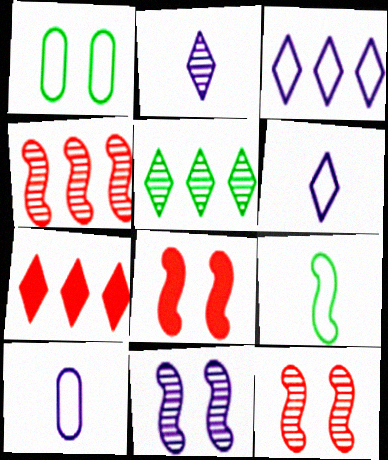[[3, 5, 7], 
[5, 8, 10]]